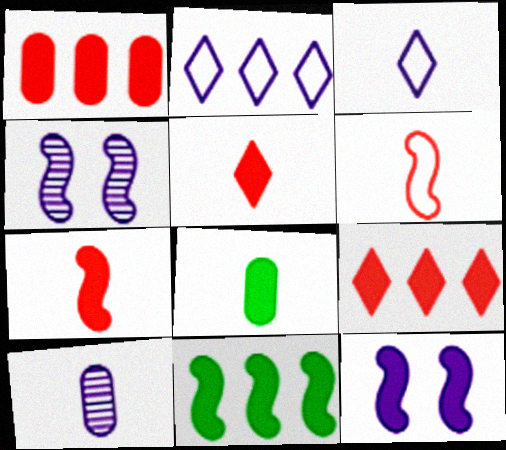[[2, 10, 12], 
[4, 6, 11], 
[7, 11, 12], 
[8, 9, 12]]